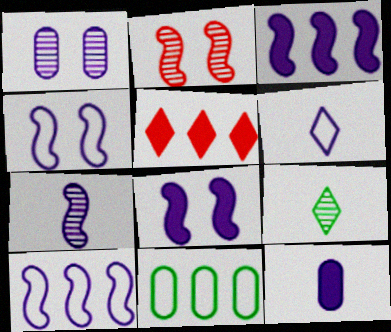[[1, 3, 6], 
[3, 4, 7], 
[6, 7, 12], 
[7, 8, 10]]